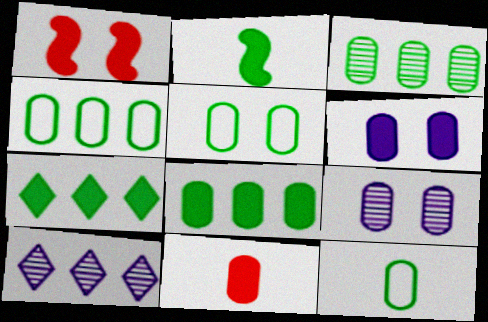[[1, 10, 12], 
[3, 4, 8], 
[4, 5, 12], 
[4, 9, 11], 
[6, 8, 11]]